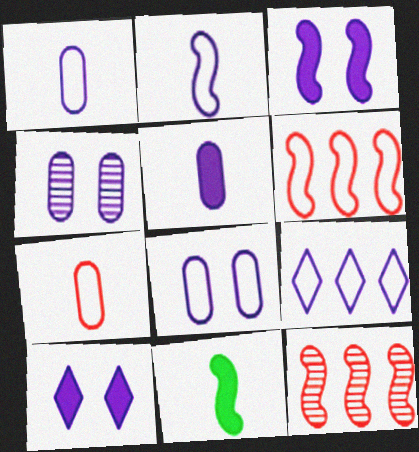[[2, 8, 9]]